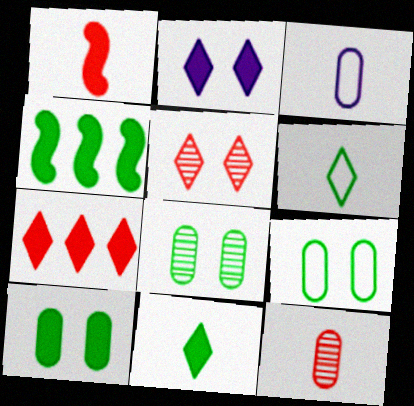[[2, 7, 11], 
[3, 4, 5], 
[4, 6, 8], 
[4, 10, 11], 
[8, 9, 10]]